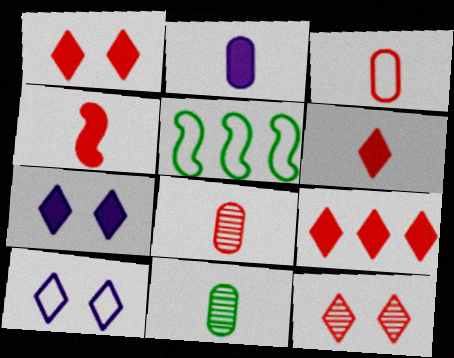[[1, 6, 9], 
[2, 3, 11], 
[2, 5, 12], 
[3, 5, 10], 
[5, 7, 8]]